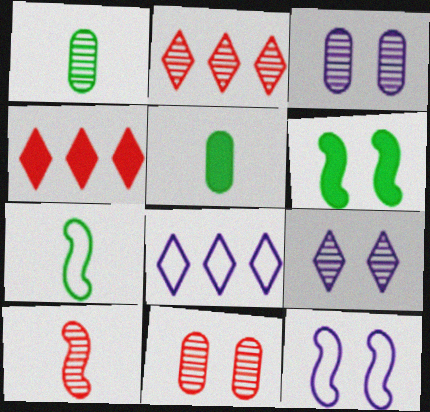[[1, 4, 12], 
[2, 5, 12], 
[2, 10, 11], 
[3, 4, 7]]